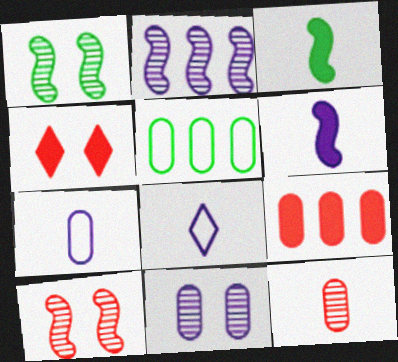[[1, 8, 9], 
[3, 8, 12]]